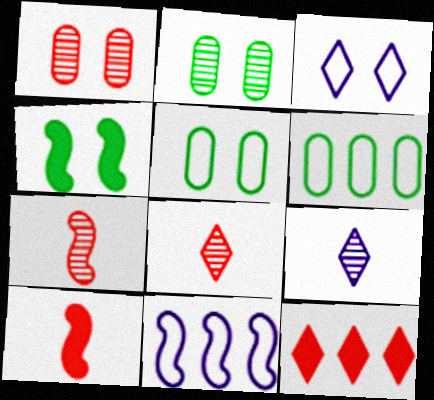[[1, 3, 4], 
[4, 7, 11]]